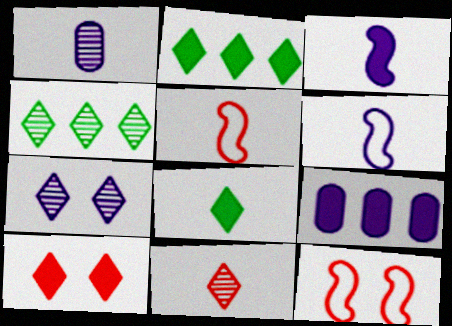[[1, 2, 12], 
[1, 5, 8], 
[4, 7, 11], 
[6, 7, 9]]